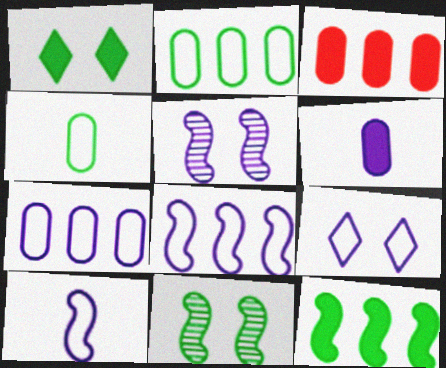[[7, 9, 10]]